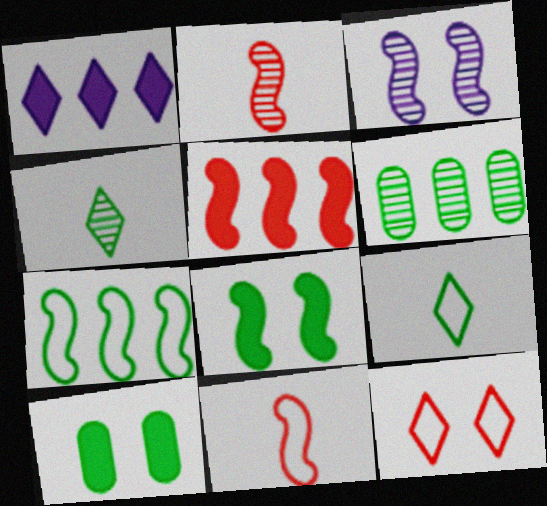[[1, 4, 12], 
[3, 10, 12], 
[4, 7, 10], 
[6, 8, 9]]